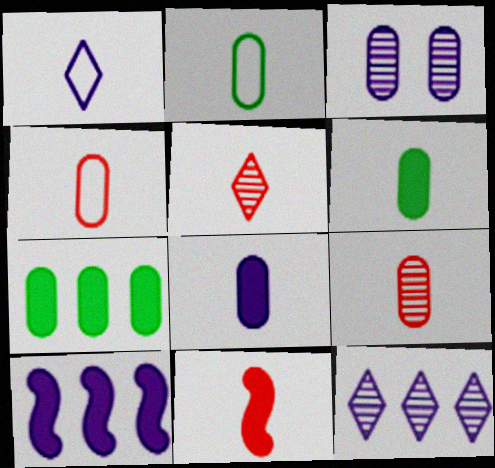[[1, 3, 10], 
[2, 8, 9], 
[3, 4, 7], 
[4, 5, 11]]